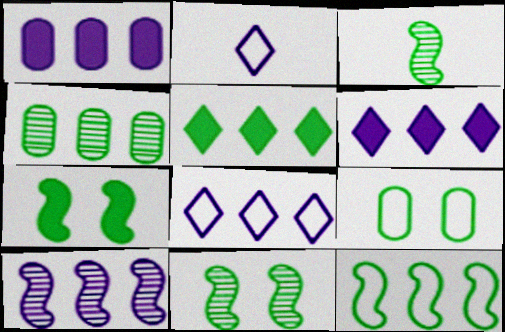[[1, 8, 10], 
[3, 5, 9], 
[3, 7, 12], 
[4, 5, 12]]